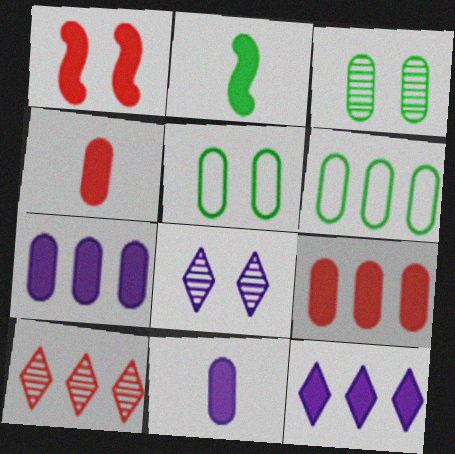[[1, 5, 8]]